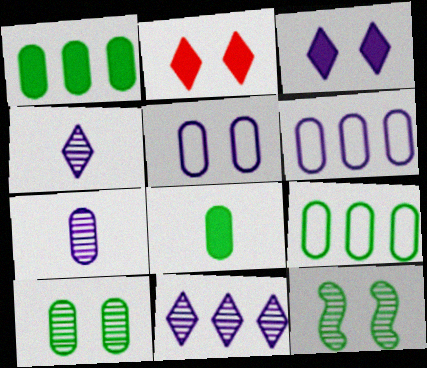[[2, 5, 12], 
[8, 9, 10]]